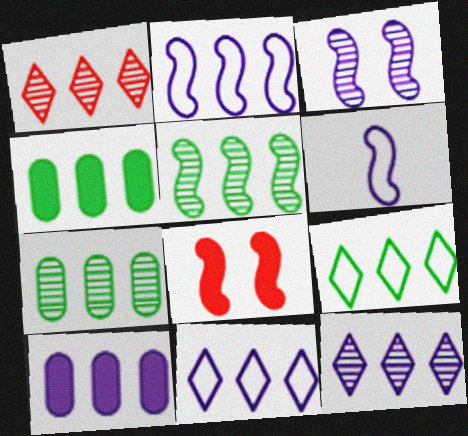[[1, 2, 4], 
[2, 10, 12], 
[4, 5, 9], 
[5, 6, 8]]